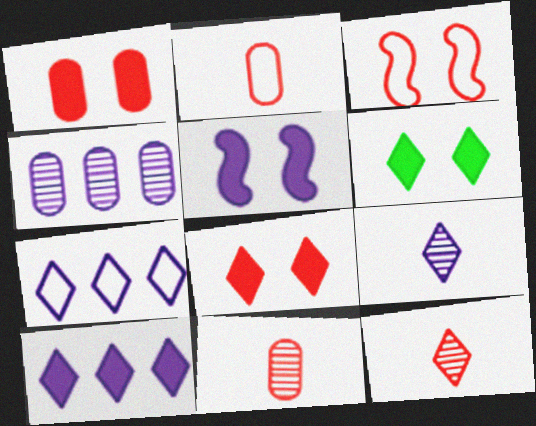[[1, 5, 6], 
[6, 7, 12]]